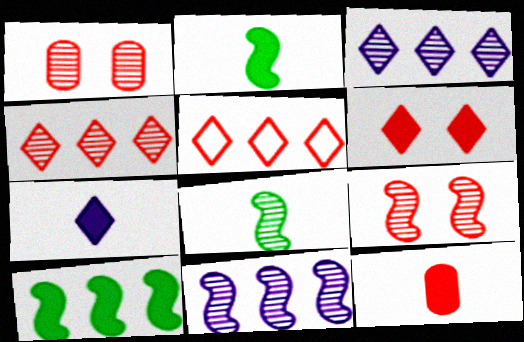[[1, 3, 8], 
[2, 7, 12], 
[5, 9, 12], 
[8, 9, 11]]